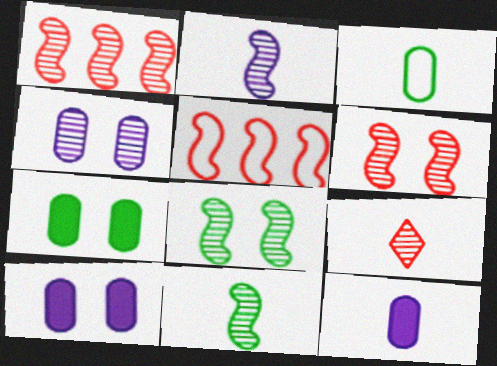[[1, 2, 8]]